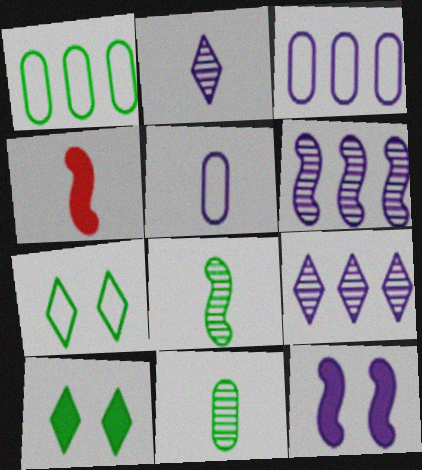[[1, 8, 10], 
[2, 3, 12], 
[5, 9, 12]]